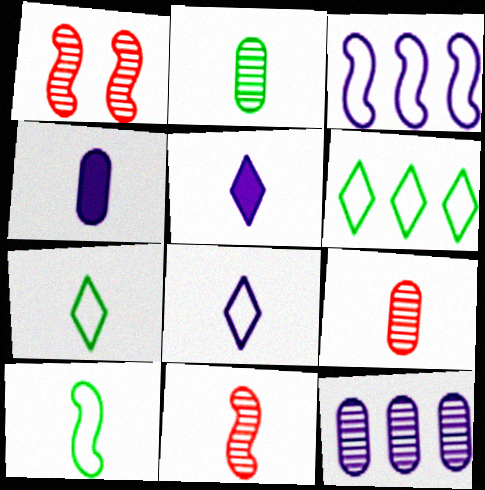[[1, 4, 6], 
[4, 7, 11], 
[5, 9, 10]]